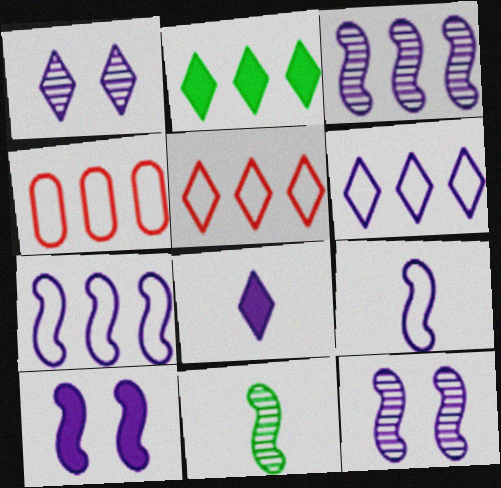[[1, 6, 8], 
[2, 3, 4], 
[3, 9, 10]]